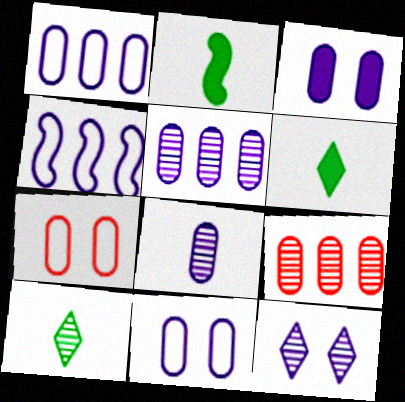[[1, 3, 8]]